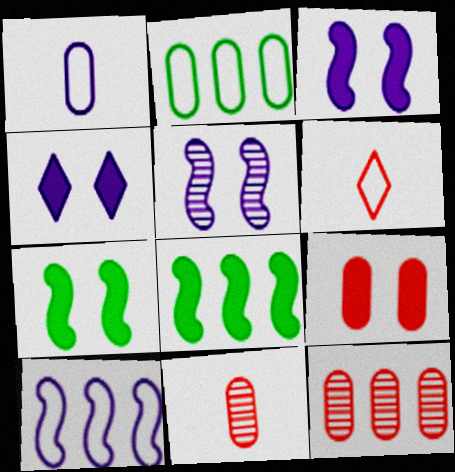[[4, 7, 9]]